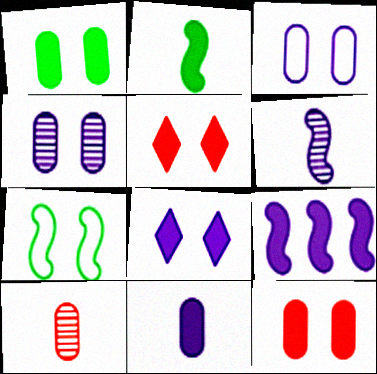[[4, 5, 7], 
[8, 9, 11]]